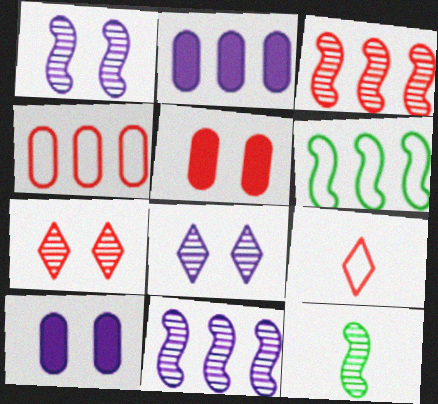[[1, 3, 12], 
[3, 5, 9]]